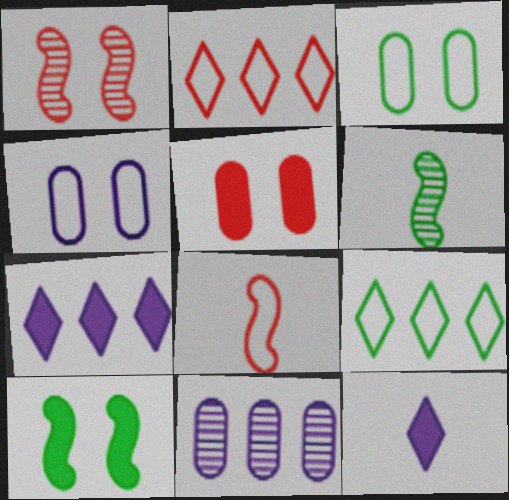[[4, 8, 9]]